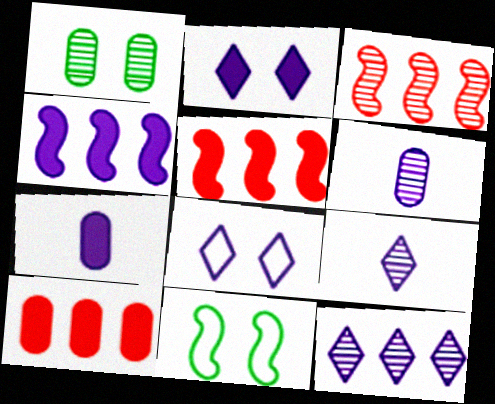[[1, 3, 9], 
[2, 4, 7], 
[4, 6, 8], 
[9, 10, 11]]